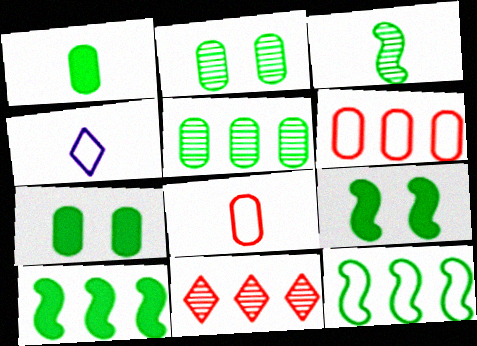[[3, 9, 12]]